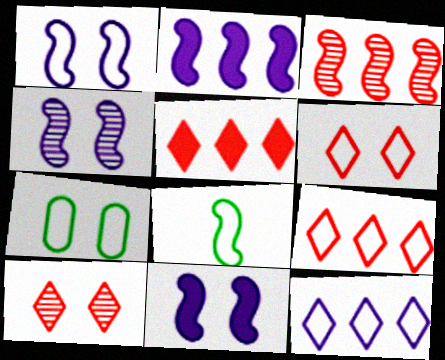[[1, 4, 11], 
[1, 6, 7], 
[3, 8, 11], 
[7, 10, 11]]